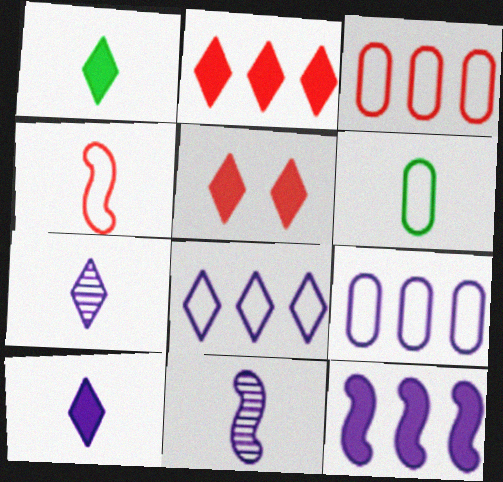[]